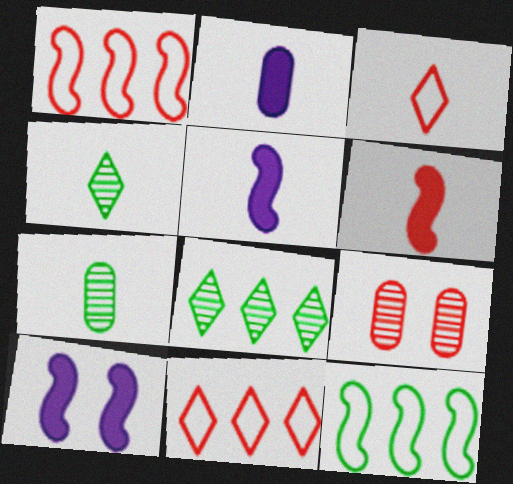[[3, 5, 7], 
[6, 9, 11], 
[7, 10, 11]]